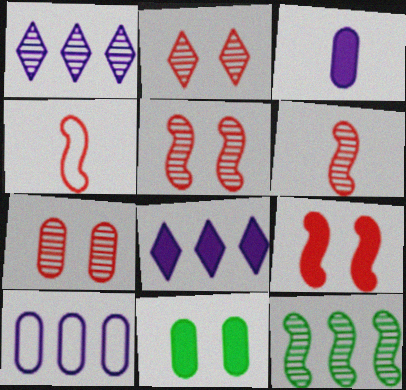[[1, 4, 11], 
[2, 5, 7]]